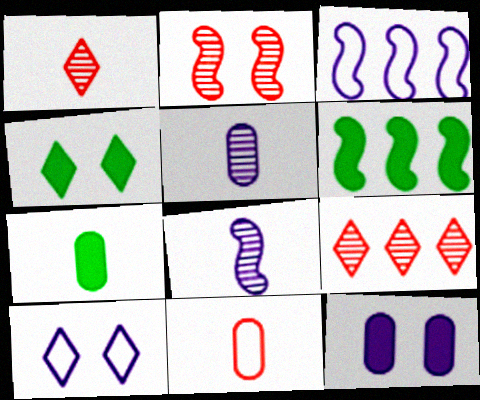[[4, 6, 7], 
[5, 7, 11]]